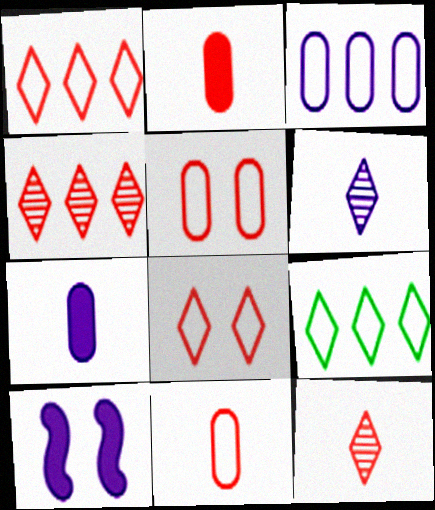[[3, 6, 10]]